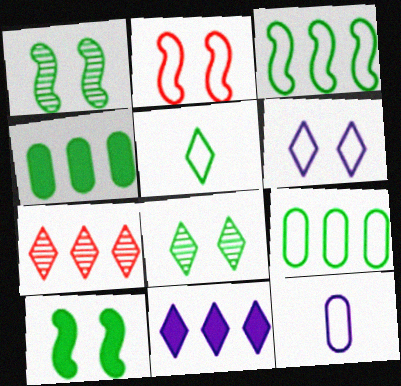[[1, 4, 5], 
[7, 10, 12]]